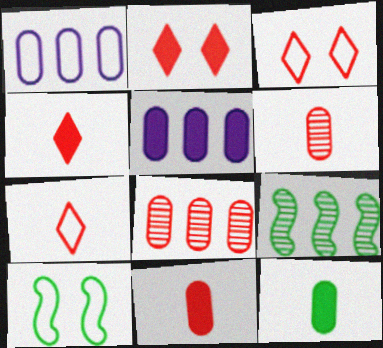[[1, 7, 10]]